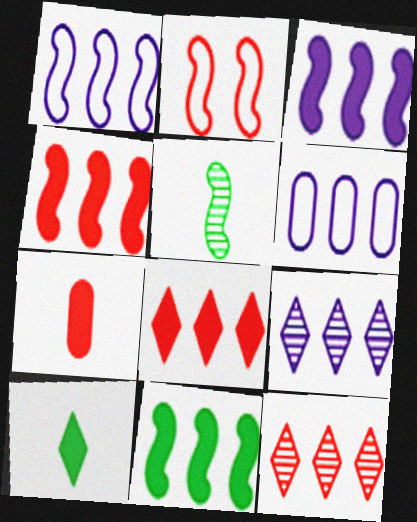[[2, 3, 5], 
[2, 7, 12], 
[3, 4, 11], 
[3, 6, 9], 
[6, 11, 12]]